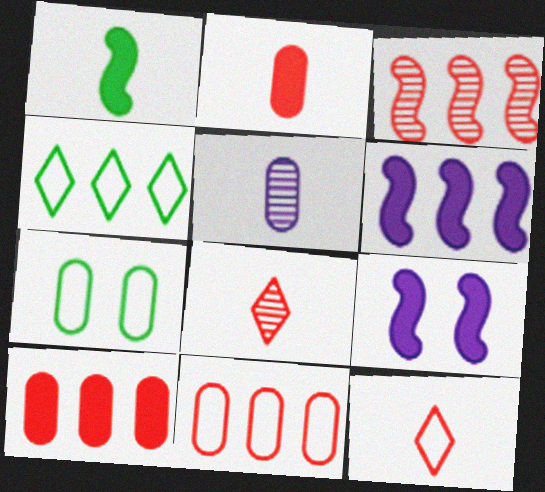[[1, 5, 12], 
[5, 7, 10], 
[6, 7, 8]]